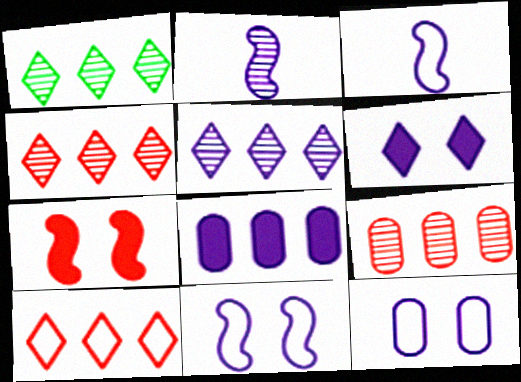[[1, 4, 5]]